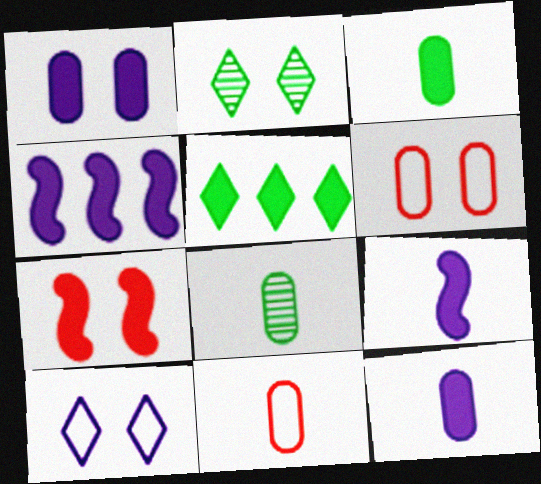[[2, 4, 11], 
[5, 7, 12], 
[8, 11, 12]]